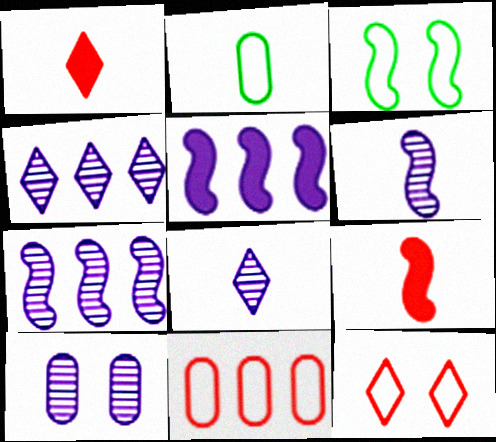[[1, 2, 6], 
[2, 8, 9], 
[3, 7, 9], 
[4, 6, 10], 
[7, 8, 10]]